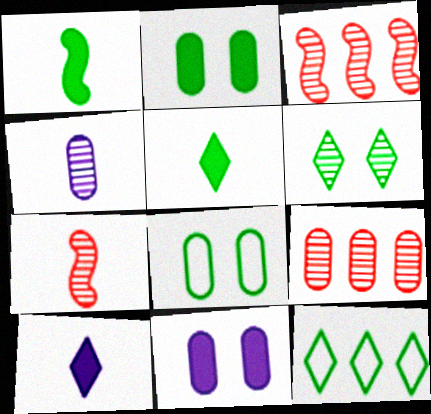[[3, 4, 6], 
[3, 8, 10], 
[5, 6, 12], 
[7, 11, 12]]